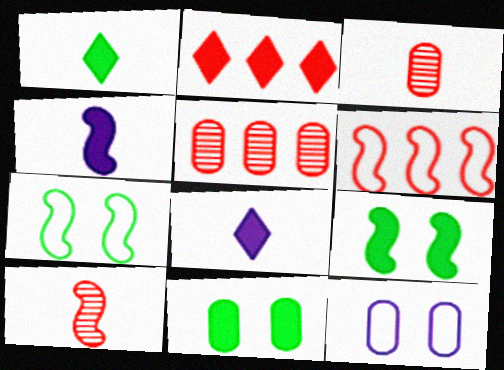[[2, 4, 11], 
[2, 5, 6], 
[5, 7, 8]]